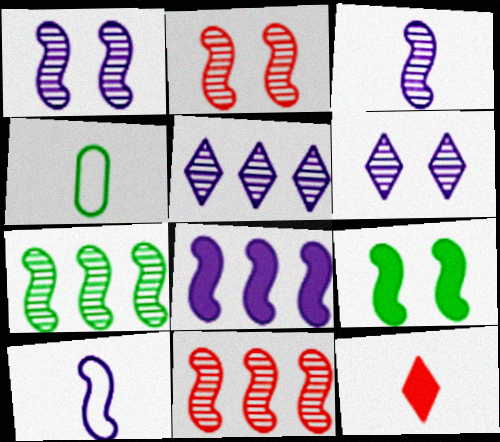[[1, 8, 10], 
[2, 3, 7], 
[3, 4, 12], 
[9, 10, 11]]